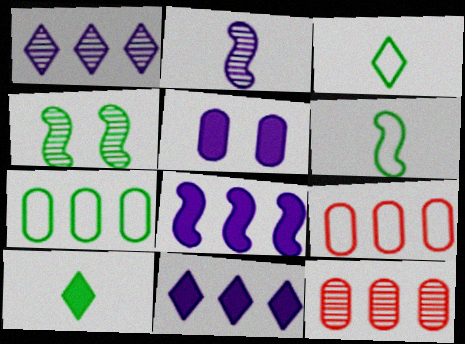[[4, 7, 10]]